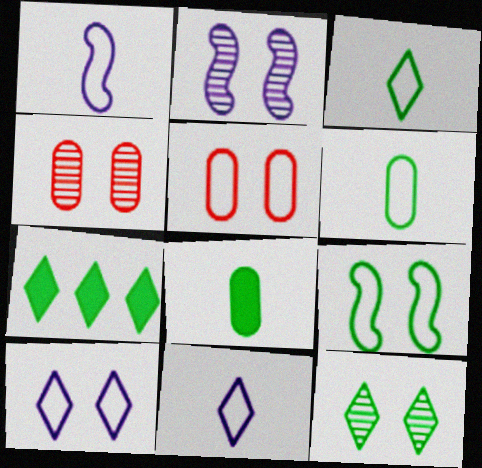[[1, 4, 7], 
[2, 4, 12], 
[3, 7, 12], 
[5, 9, 10]]